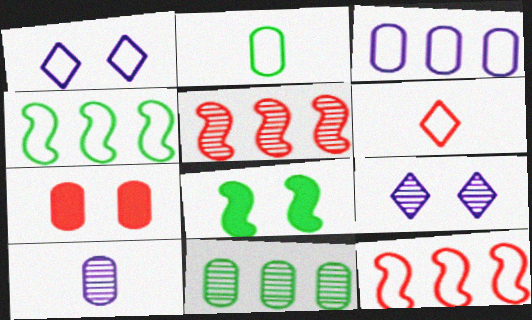[[1, 2, 12], 
[5, 6, 7]]